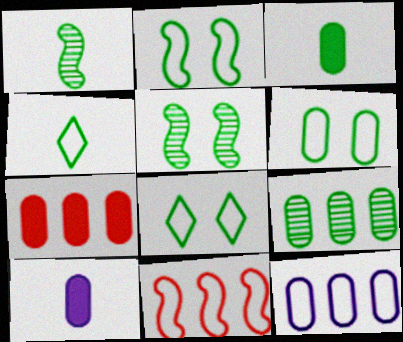[[1, 3, 4], 
[2, 6, 8], 
[3, 6, 9], 
[7, 9, 12]]